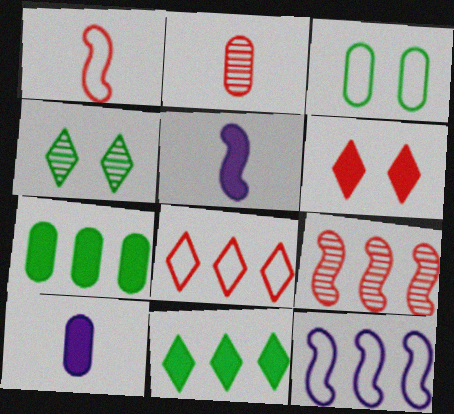[[5, 6, 7]]